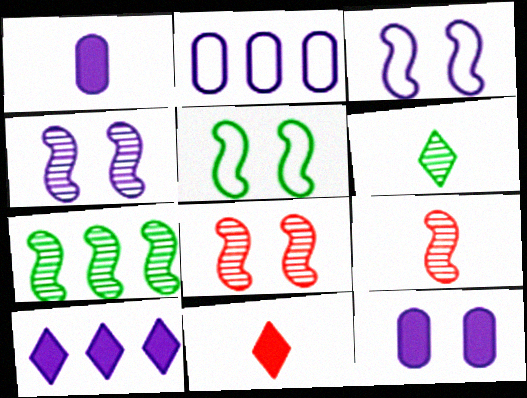[[4, 7, 9]]